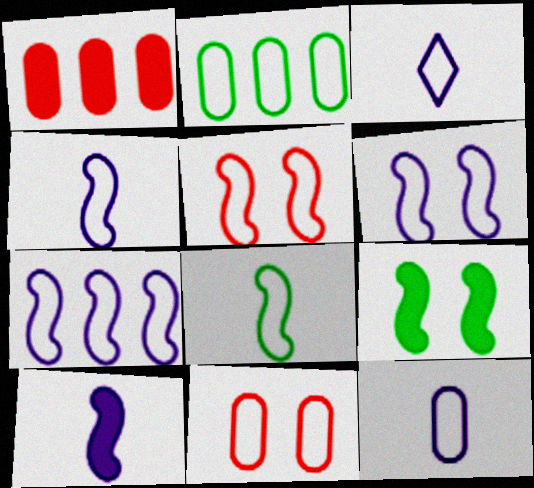[[2, 3, 5], 
[2, 11, 12], 
[3, 4, 12], 
[4, 6, 7], 
[5, 7, 8]]